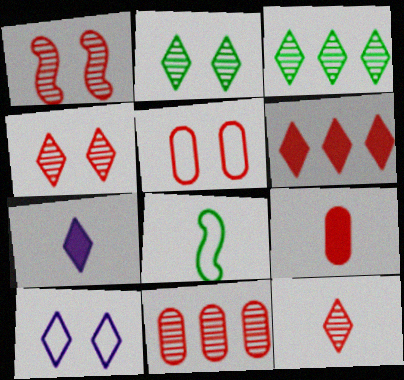[[1, 11, 12], 
[5, 9, 11]]